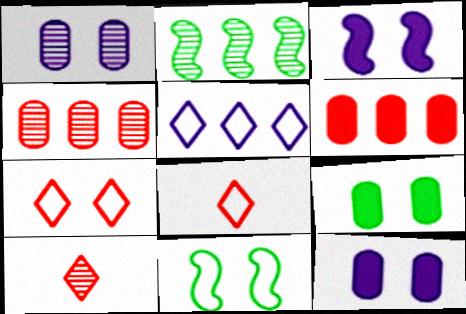[[1, 2, 10], 
[2, 5, 6], 
[2, 8, 12]]